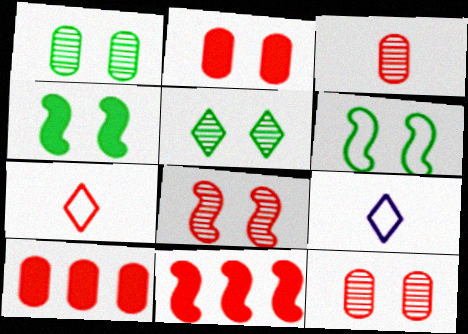[[1, 9, 11], 
[7, 8, 10], 
[7, 11, 12]]